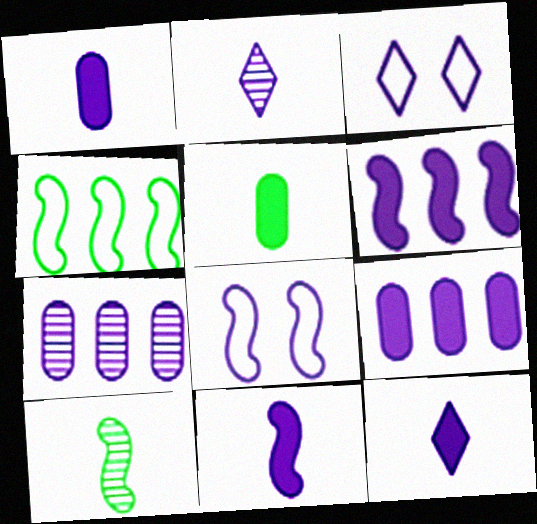[[1, 11, 12], 
[2, 8, 9], 
[3, 7, 11], 
[7, 8, 12]]